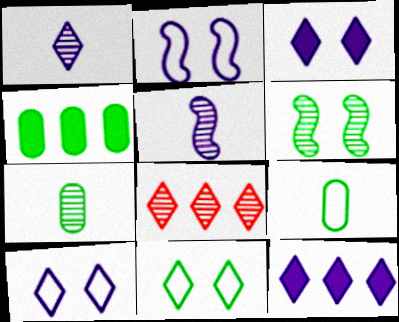[[1, 10, 12]]